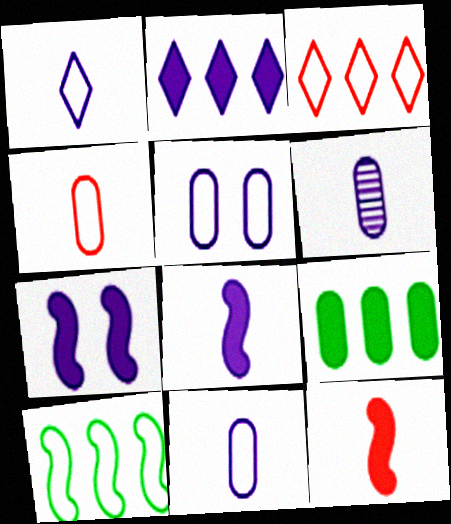[[1, 6, 8]]